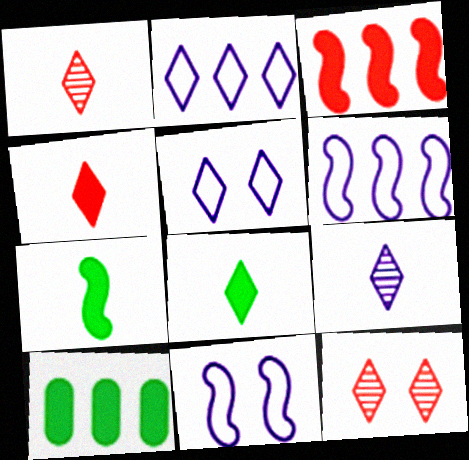[[1, 10, 11], 
[2, 8, 12]]